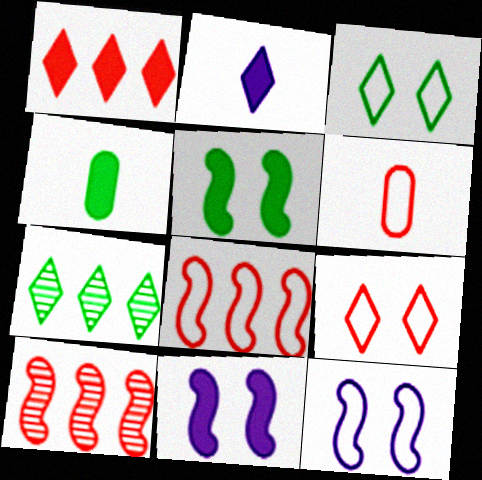[[1, 4, 11], 
[2, 7, 9], 
[6, 7, 11], 
[6, 8, 9]]